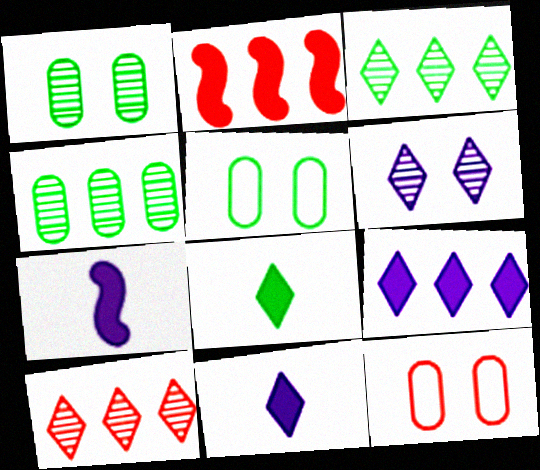[[3, 7, 12], 
[5, 7, 10]]